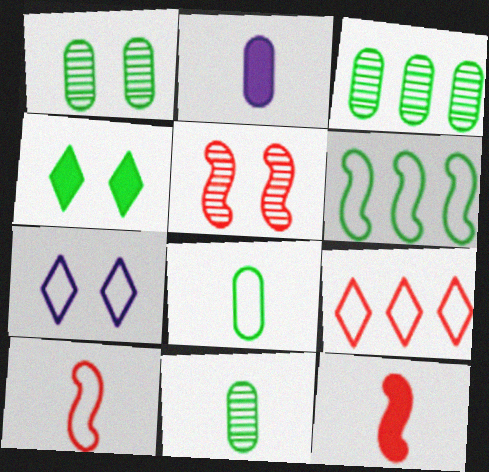[[1, 3, 11], 
[3, 7, 12], 
[4, 6, 11]]